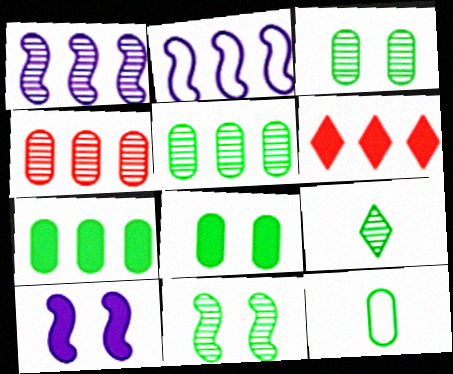[[2, 5, 6], 
[3, 7, 12], 
[5, 8, 12], 
[5, 9, 11]]